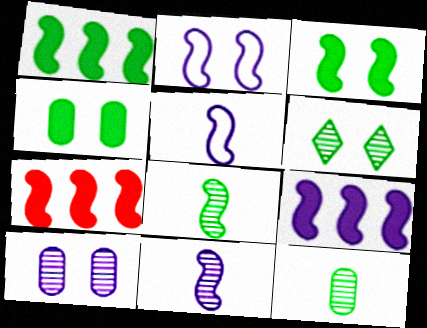[[1, 7, 9], 
[2, 7, 8], 
[2, 9, 11]]